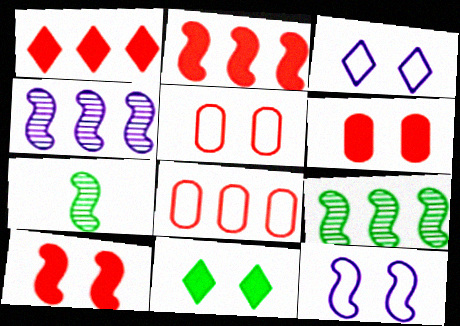[[2, 7, 12]]